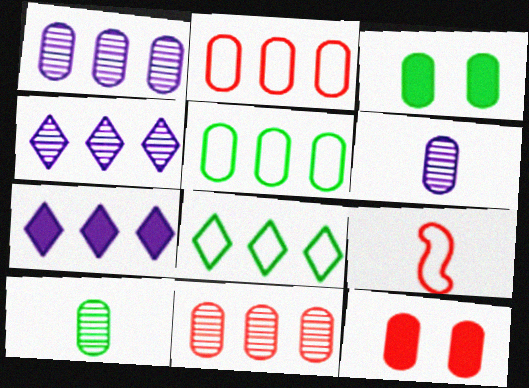[[2, 3, 6], 
[3, 4, 9], 
[3, 5, 10], 
[5, 6, 12]]